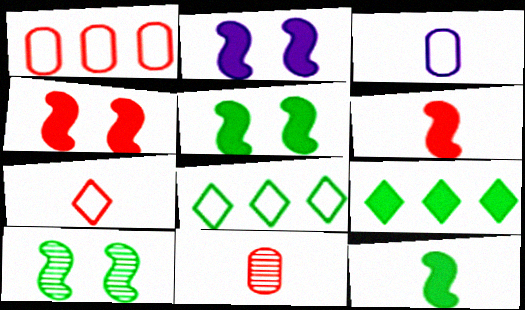[[2, 4, 5], 
[2, 8, 11], 
[6, 7, 11]]